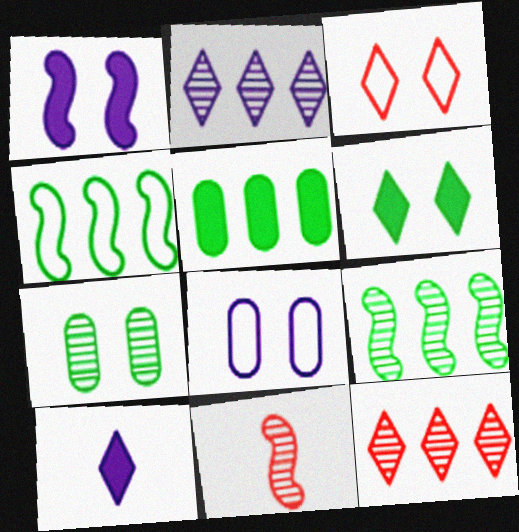[[1, 3, 7], 
[1, 4, 11], 
[2, 7, 11]]